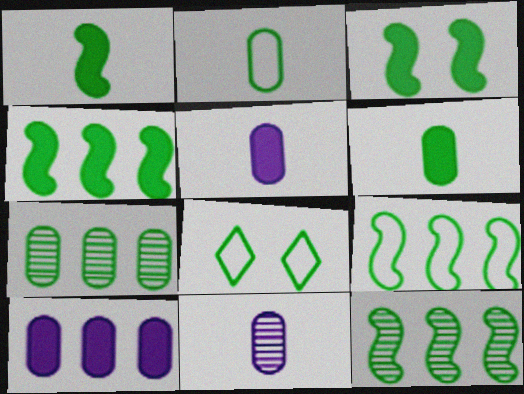[[1, 3, 4], 
[1, 7, 8], 
[2, 8, 9], 
[4, 9, 12], 
[6, 8, 12]]